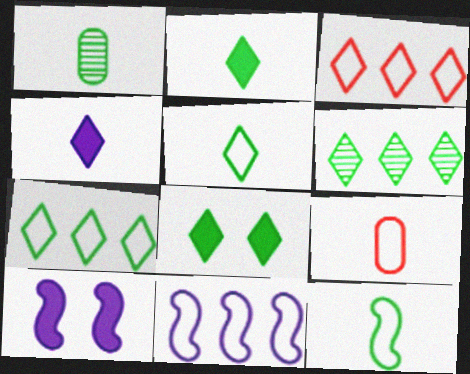[[1, 2, 12], 
[1, 3, 10], 
[5, 6, 8], 
[6, 9, 10]]